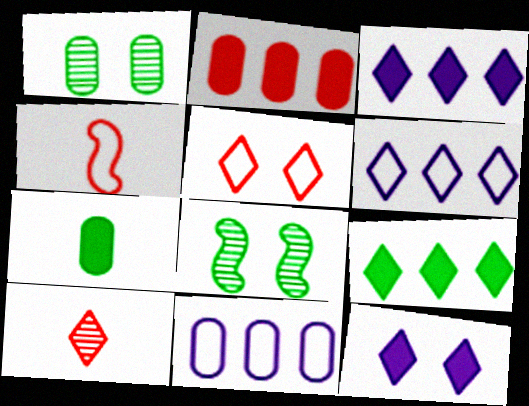[[1, 3, 4]]